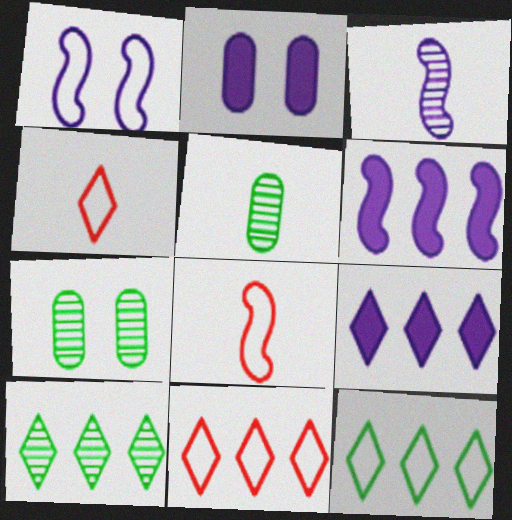[[1, 3, 6], 
[2, 8, 10], 
[4, 6, 7], 
[7, 8, 9], 
[9, 10, 11]]